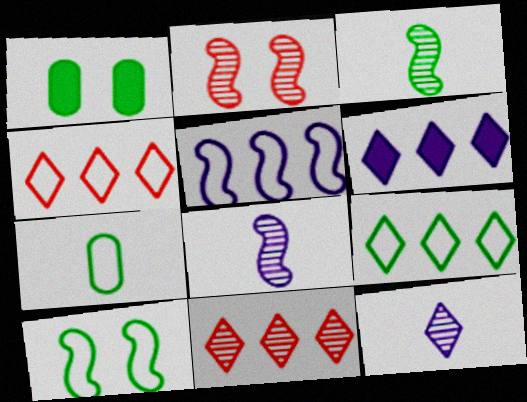[[1, 3, 9], 
[1, 4, 8], 
[2, 6, 7], 
[6, 9, 11], 
[7, 9, 10]]